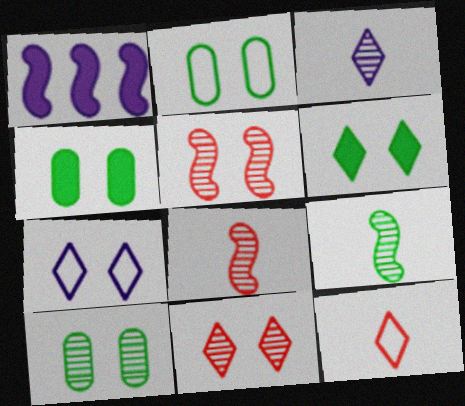[[1, 10, 12], 
[2, 4, 10], 
[4, 5, 7], 
[6, 7, 11]]